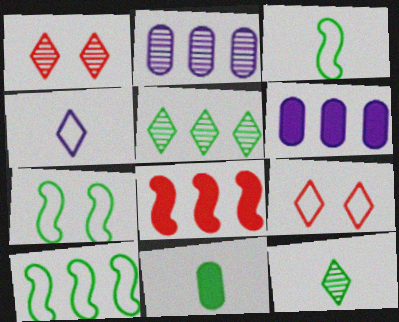[[1, 3, 6], 
[3, 7, 10], 
[3, 11, 12], 
[5, 7, 11]]